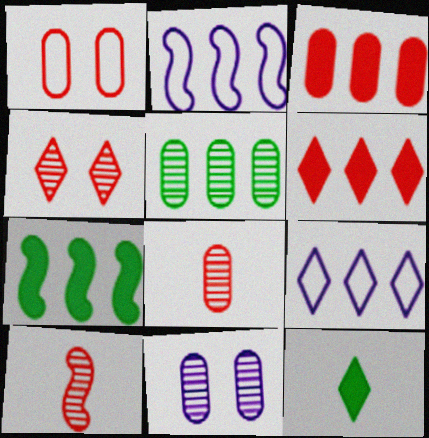[[1, 3, 8], 
[1, 6, 10], 
[2, 5, 6], 
[4, 9, 12], 
[5, 8, 11]]